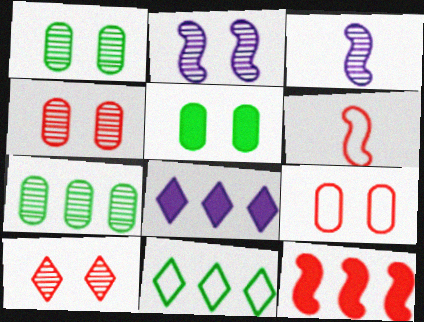[[1, 2, 10], 
[1, 6, 8], 
[3, 7, 10]]